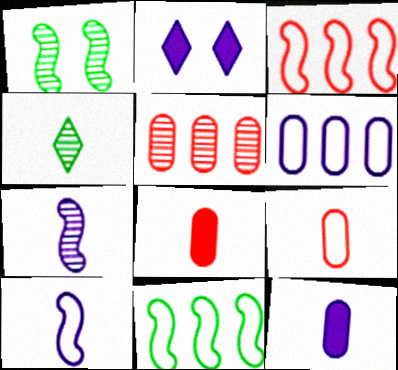[[2, 6, 7], 
[4, 8, 10]]